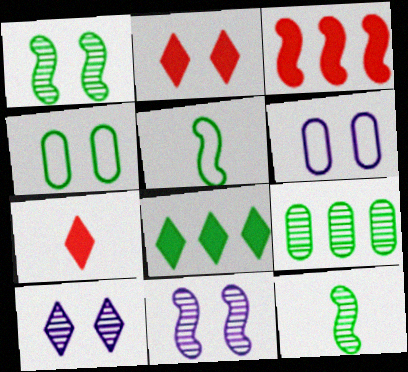[[1, 2, 6], 
[2, 4, 11], 
[3, 5, 11], 
[4, 8, 12]]